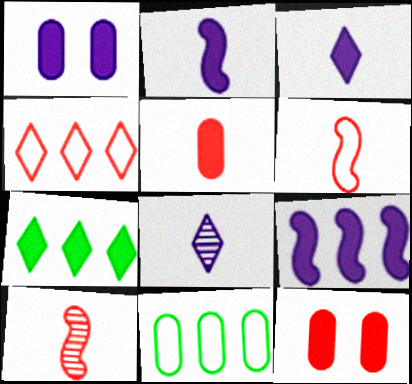[[1, 3, 9], 
[2, 7, 12], 
[4, 10, 12]]